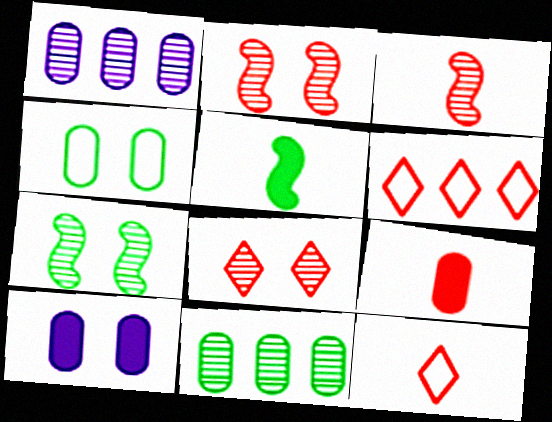[[1, 4, 9], 
[2, 6, 9], 
[3, 9, 12]]